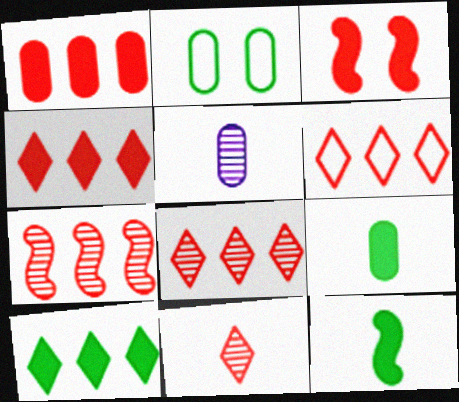[[1, 2, 5], 
[1, 6, 7], 
[4, 6, 8]]